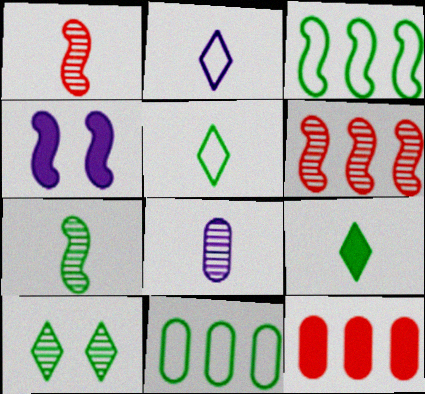[[1, 3, 4], 
[4, 9, 12], 
[6, 8, 10]]